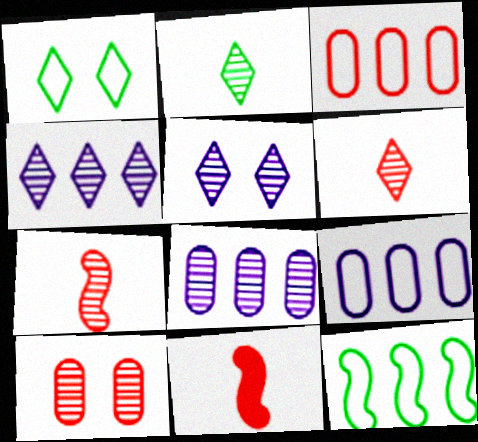[[1, 8, 11]]